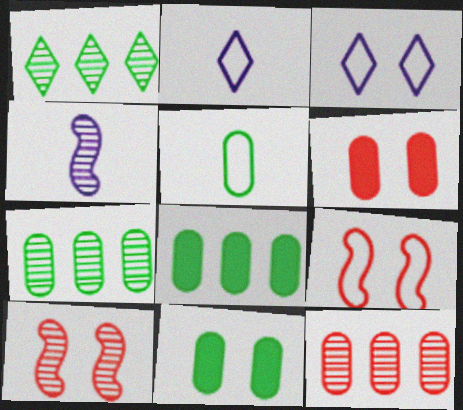[[2, 8, 10], 
[3, 10, 11], 
[5, 7, 11]]